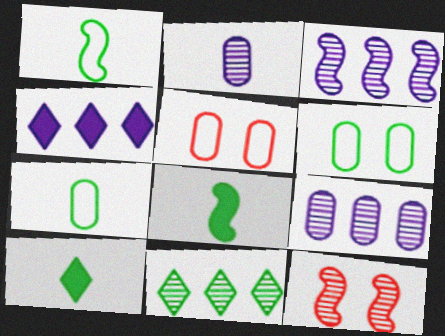[[2, 11, 12], 
[3, 5, 10], 
[4, 7, 12], 
[6, 8, 11]]